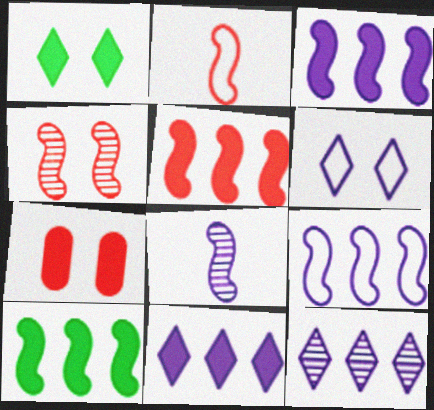[[2, 4, 5], 
[3, 5, 10]]